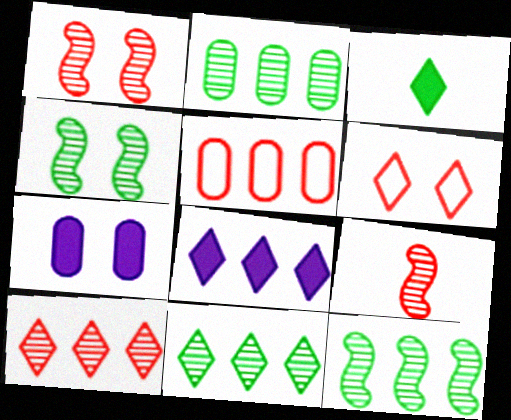[[2, 11, 12], 
[4, 6, 7], 
[5, 8, 12]]